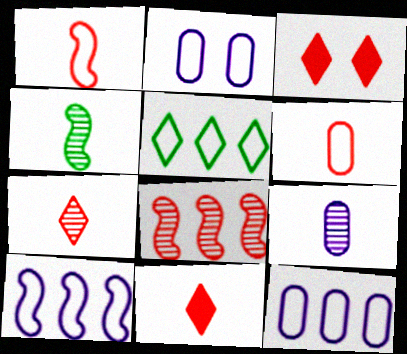[[1, 2, 5], 
[3, 4, 12], 
[3, 6, 8], 
[4, 7, 9]]